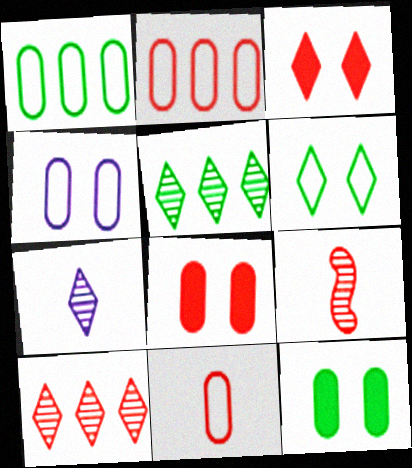[[1, 4, 11], 
[2, 3, 9]]